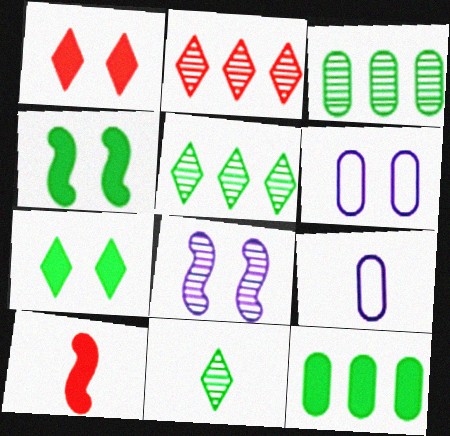[[2, 4, 9], 
[5, 6, 10], 
[9, 10, 11]]